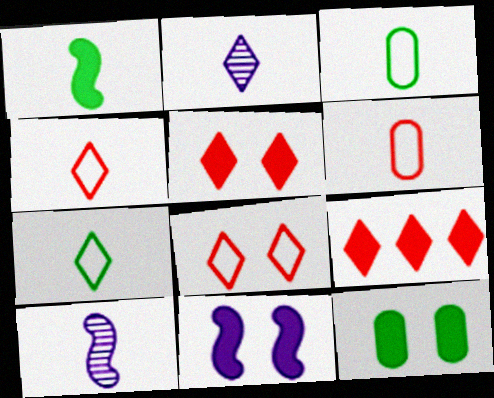[[1, 2, 6], 
[5, 11, 12]]